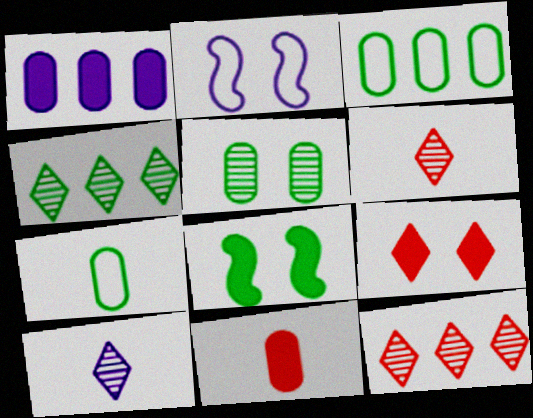[[1, 2, 10], 
[2, 4, 11], 
[2, 5, 9], 
[4, 7, 8]]